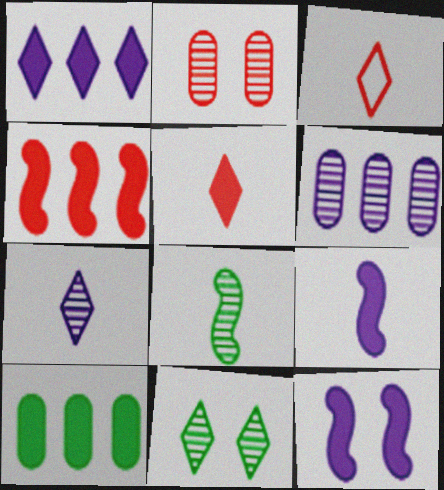[[1, 3, 11], 
[1, 4, 10], 
[2, 3, 4], 
[5, 10, 12]]